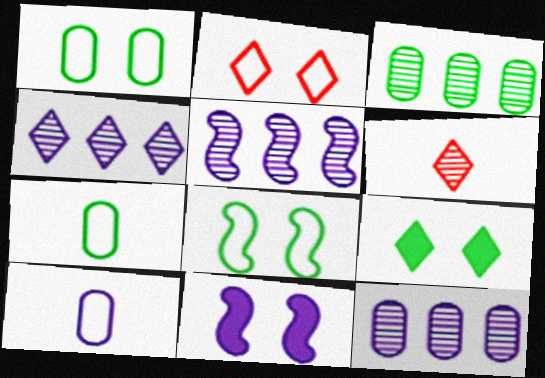[[4, 5, 12], 
[4, 10, 11]]